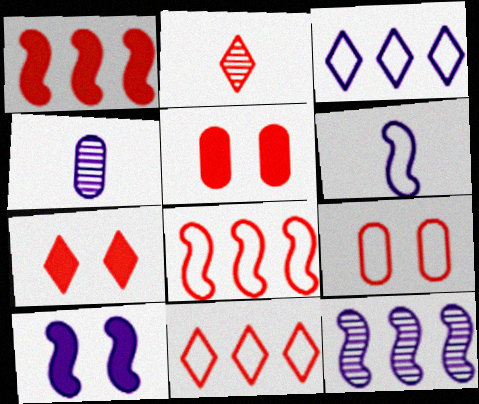[[1, 2, 9], 
[2, 5, 8], 
[2, 7, 11], 
[3, 4, 10], 
[6, 10, 12]]